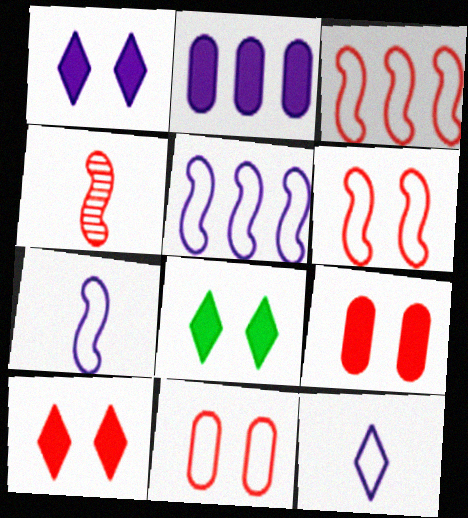[[1, 8, 10]]